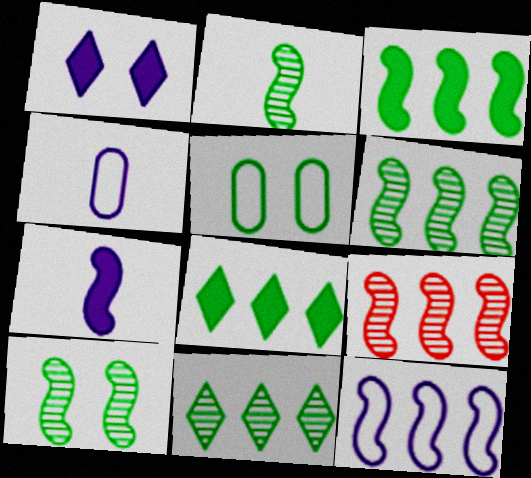[[2, 5, 8], 
[2, 6, 10], 
[3, 9, 12]]